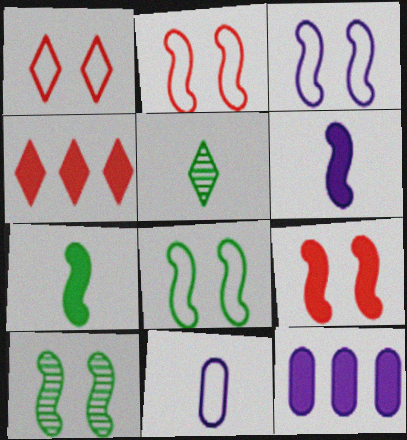[[2, 3, 8], 
[2, 5, 12], 
[3, 9, 10], 
[4, 10, 11]]